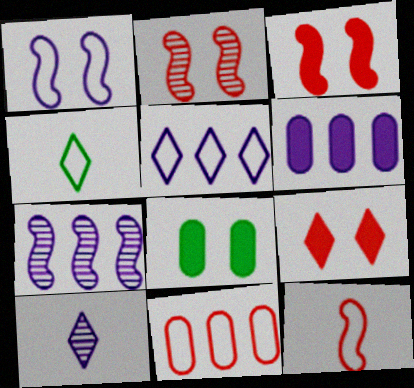[[1, 4, 11], 
[1, 6, 10], 
[2, 4, 6], 
[5, 6, 7]]